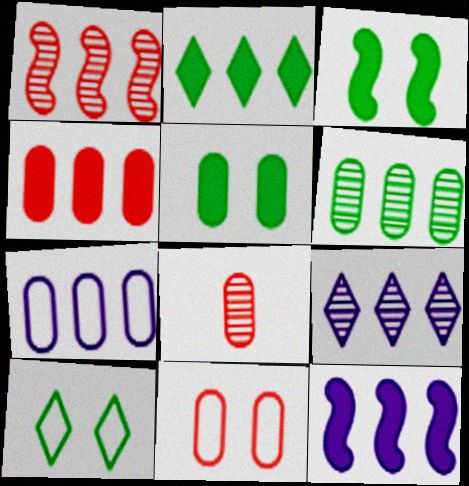[[1, 2, 7], 
[1, 6, 9], 
[2, 4, 12], 
[4, 6, 7], 
[4, 8, 11], 
[5, 7, 8], 
[7, 9, 12], 
[8, 10, 12]]